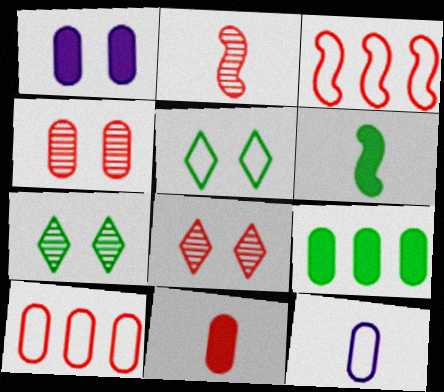[[1, 9, 11], 
[3, 5, 12], 
[3, 8, 11], 
[4, 9, 12], 
[4, 10, 11]]